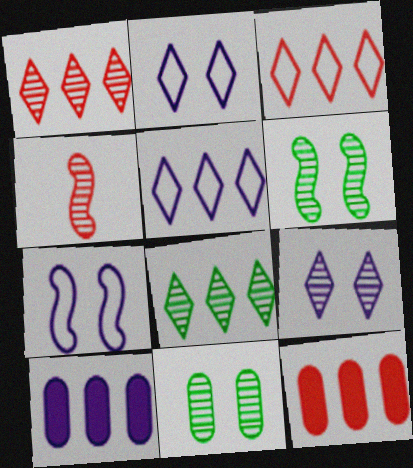[]